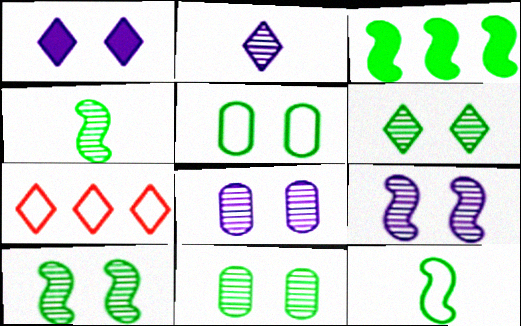[[3, 10, 12], 
[6, 10, 11]]